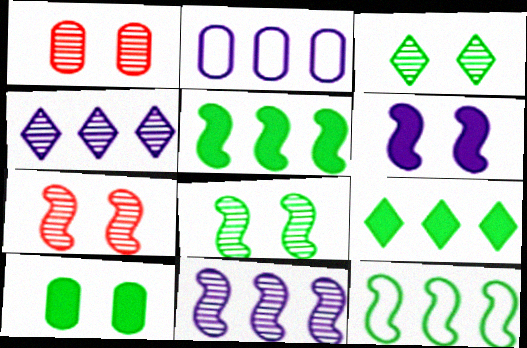[]